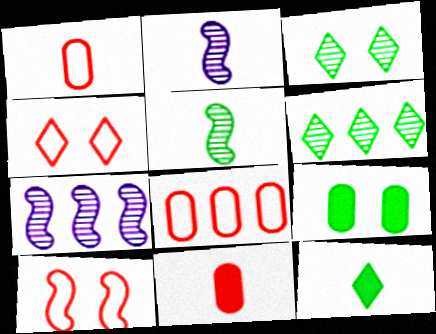[[1, 2, 12]]